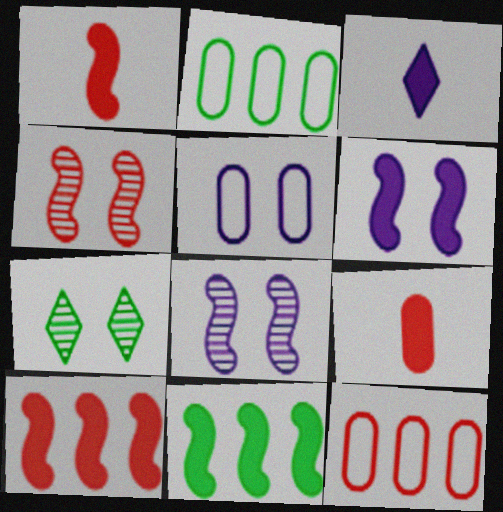[[1, 6, 11], 
[2, 3, 4]]